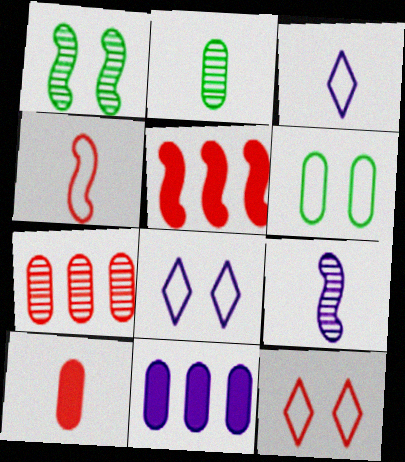[[2, 5, 8], 
[8, 9, 11]]